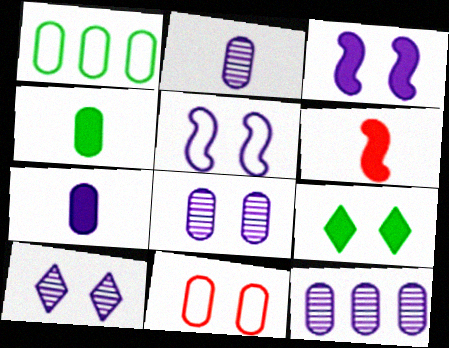[[1, 6, 10], 
[2, 8, 12], 
[4, 11, 12]]